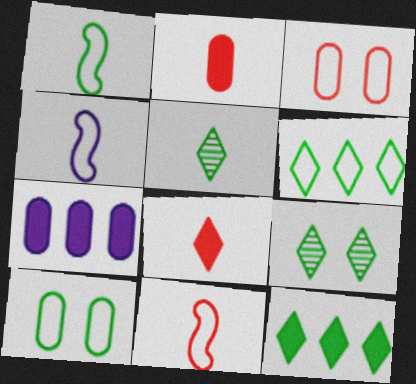[[1, 4, 11], 
[1, 6, 10], 
[2, 4, 5], 
[3, 4, 6], 
[7, 9, 11]]